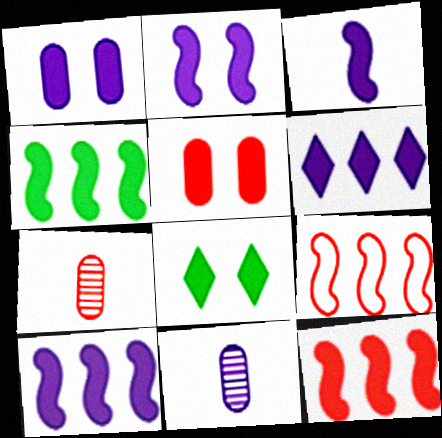[[1, 3, 6], 
[2, 3, 10], 
[2, 5, 8], 
[4, 10, 12], 
[8, 9, 11]]